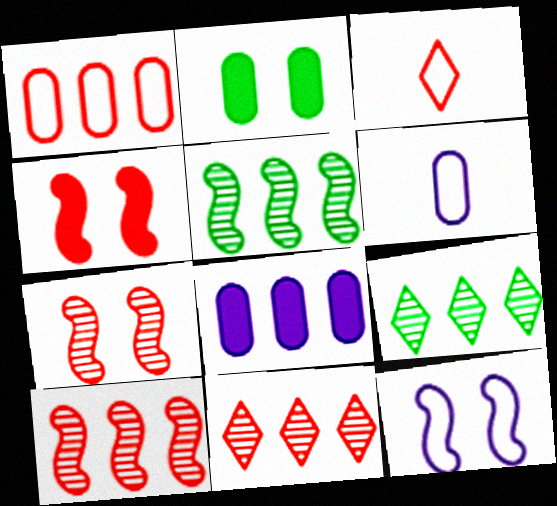[[4, 6, 9]]